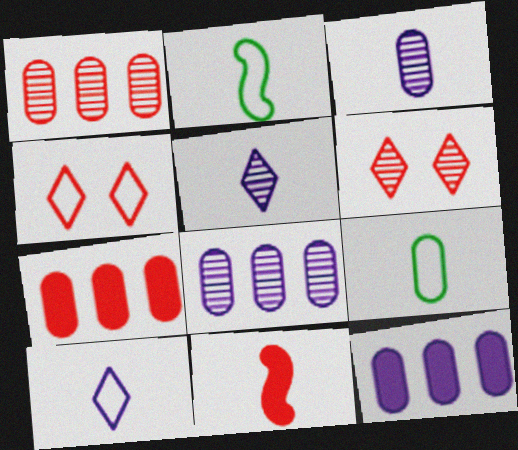[[1, 4, 11], 
[2, 6, 12], 
[5, 9, 11]]